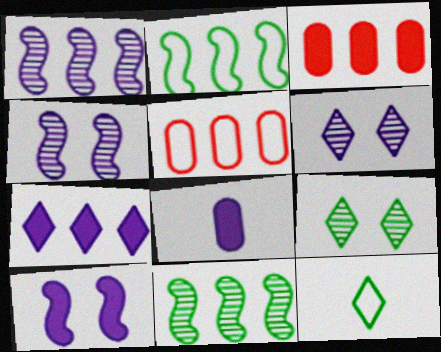[[3, 4, 12], 
[5, 7, 11], 
[7, 8, 10]]